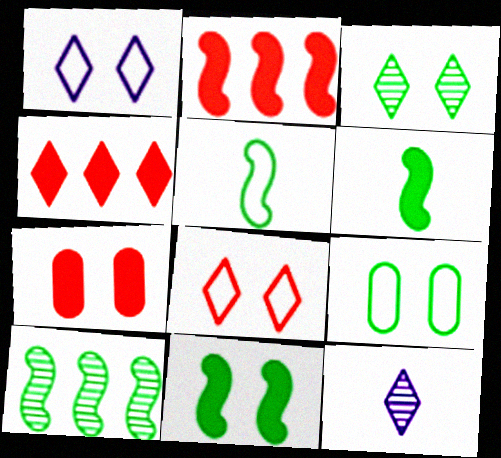[[2, 9, 12], 
[3, 9, 11], 
[5, 10, 11]]